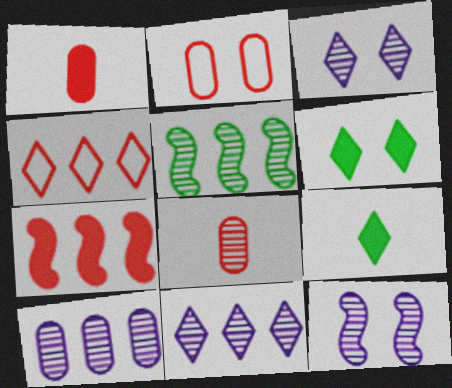[[2, 6, 12], 
[3, 4, 9], 
[3, 5, 8]]